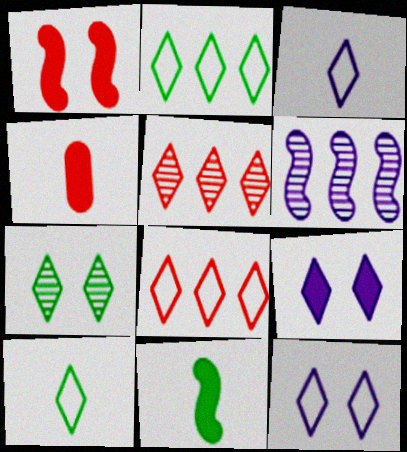[[5, 9, 10], 
[8, 10, 12]]